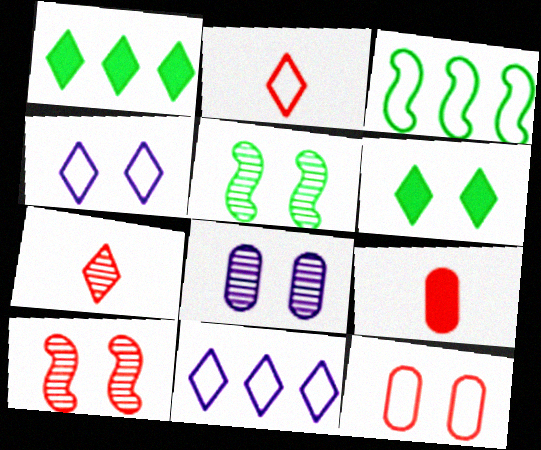[[1, 4, 7], 
[5, 9, 11], 
[6, 7, 11]]